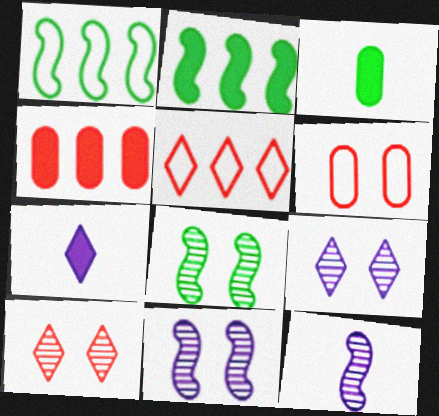[[3, 5, 11]]